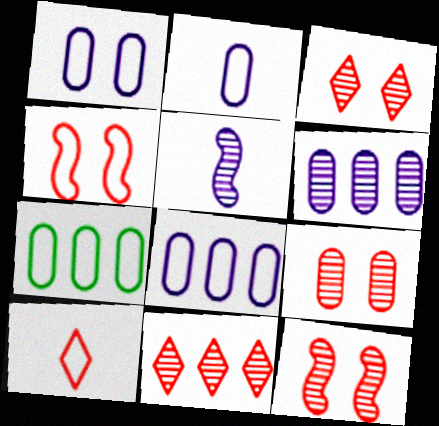[[1, 2, 8], 
[3, 9, 12]]